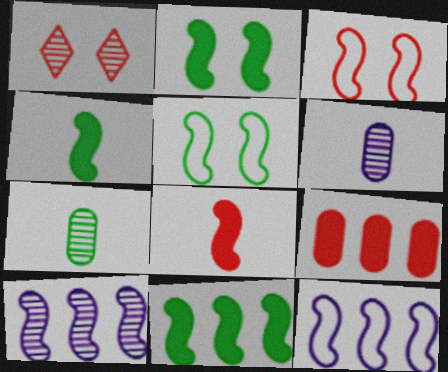[[1, 7, 10], 
[2, 4, 11], 
[3, 4, 10], 
[5, 8, 10]]